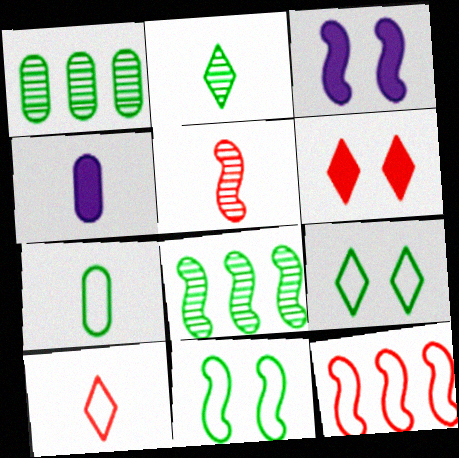[[1, 3, 10]]